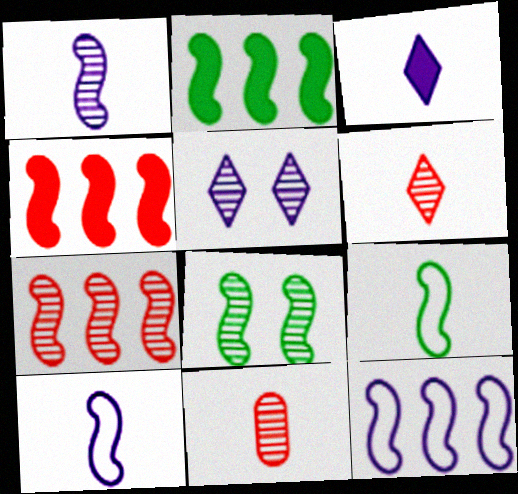[[1, 7, 8], 
[2, 7, 12], 
[2, 8, 9], 
[3, 9, 11], 
[4, 8, 10]]